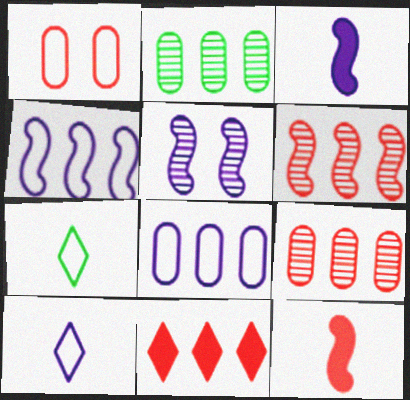[[1, 4, 7], 
[2, 4, 11], 
[3, 4, 5]]